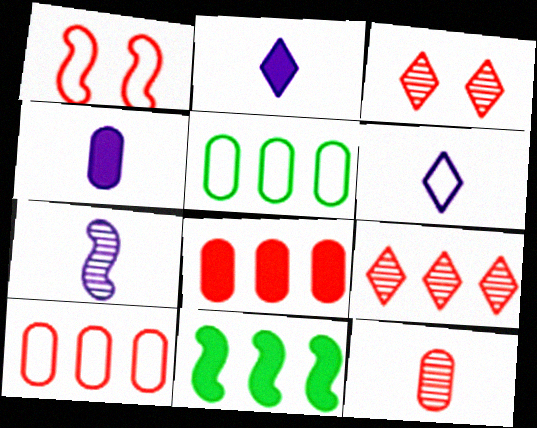[[1, 5, 6], 
[1, 7, 11], 
[4, 6, 7]]